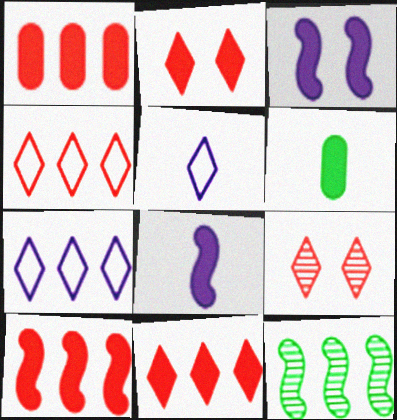[[1, 7, 12], 
[1, 10, 11], 
[3, 6, 11]]